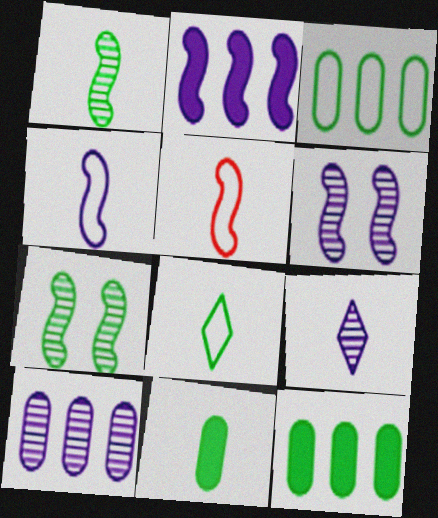[[1, 8, 11], 
[2, 4, 6], 
[2, 5, 7], 
[5, 9, 11], 
[6, 9, 10], 
[7, 8, 12]]